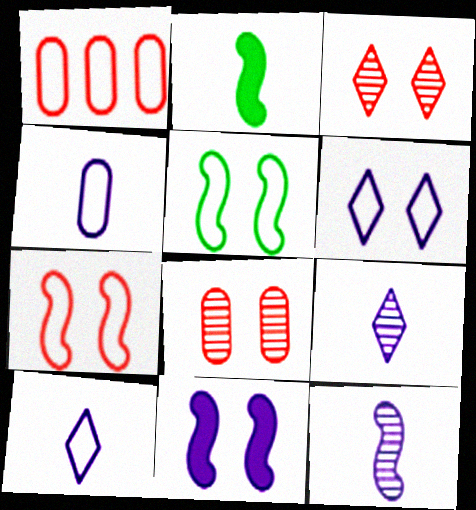[[1, 5, 10]]